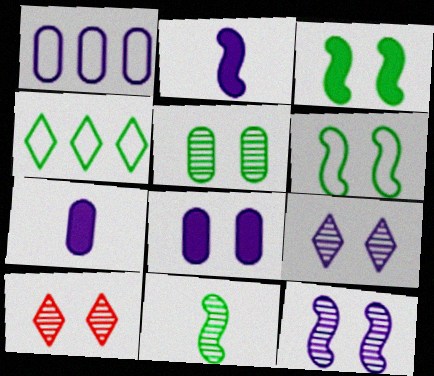[[1, 2, 9], 
[5, 10, 12], 
[6, 8, 10]]